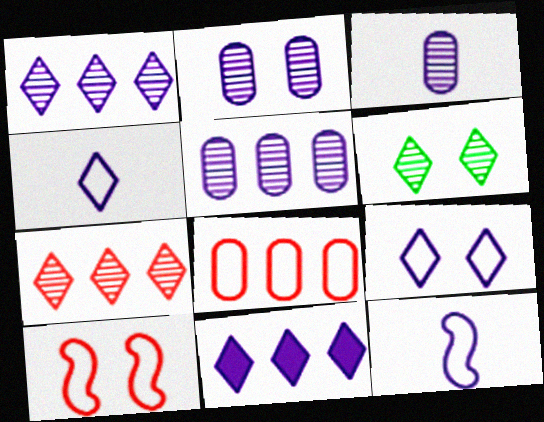[[2, 3, 5], 
[2, 11, 12]]